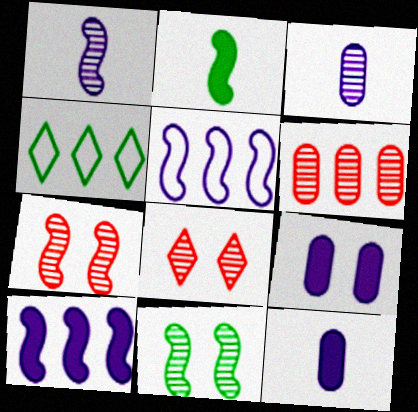[[2, 5, 7], 
[4, 6, 10], 
[4, 7, 12]]